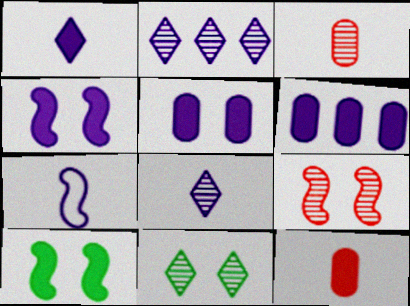[[1, 4, 6], 
[2, 5, 7]]